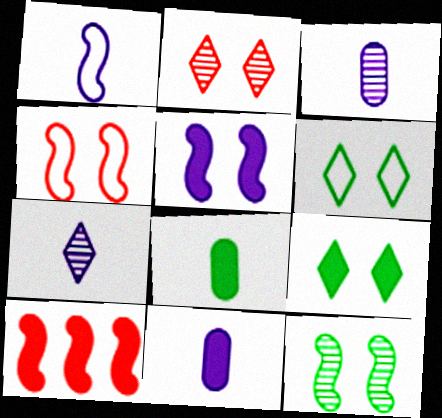[[1, 7, 11], 
[1, 10, 12], 
[3, 6, 10], 
[4, 5, 12], 
[9, 10, 11]]